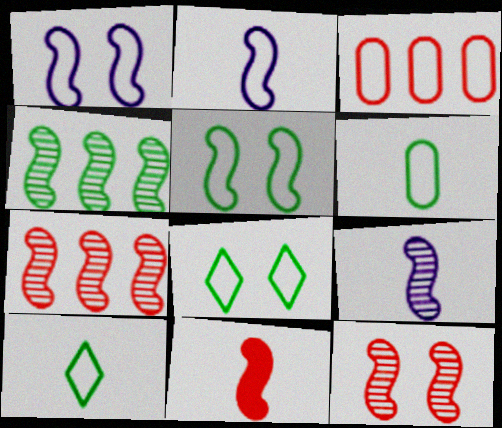[[1, 3, 10], 
[1, 4, 11], 
[2, 3, 8], 
[4, 9, 12]]